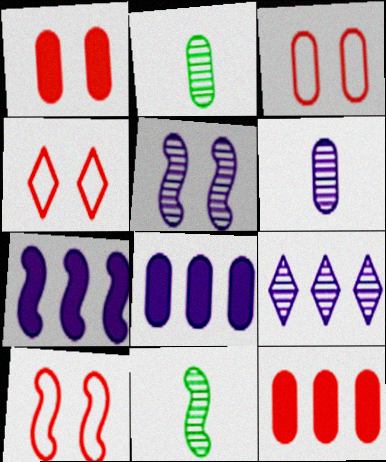[[2, 3, 8], 
[2, 4, 7], 
[3, 4, 10], 
[4, 8, 11], 
[5, 6, 9], 
[7, 10, 11]]